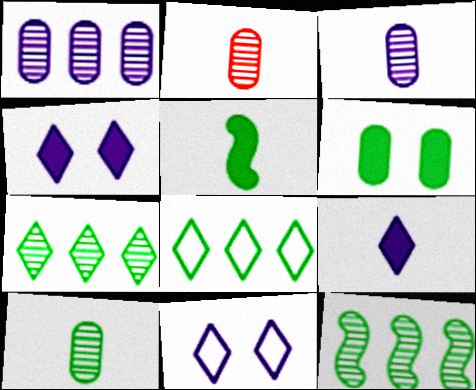[[2, 3, 10]]